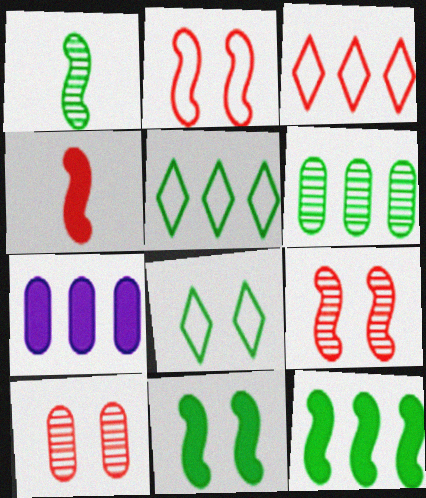[[3, 4, 10], 
[5, 6, 12]]